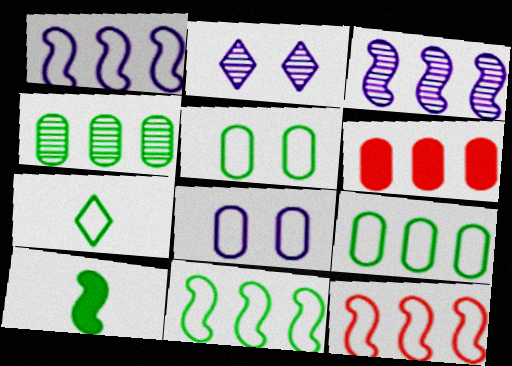[[1, 11, 12], 
[5, 7, 11], 
[7, 8, 12]]